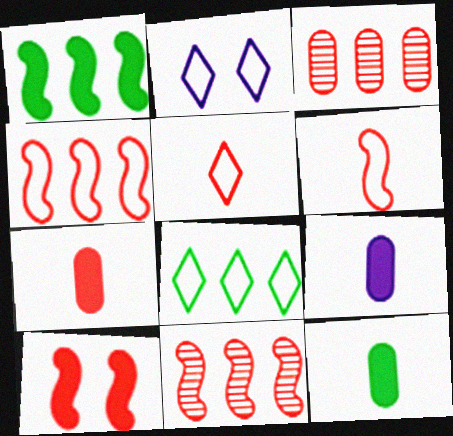[[2, 5, 8], 
[2, 11, 12], 
[3, 5, 10], 
[6, 10, 11], 
[7, 9, 12]]